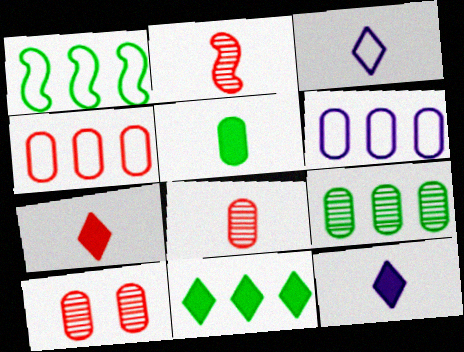[[1, 9, 11], 
[1, 10, 12], 
[2, 3, 5], 
[5, 6, 10]]